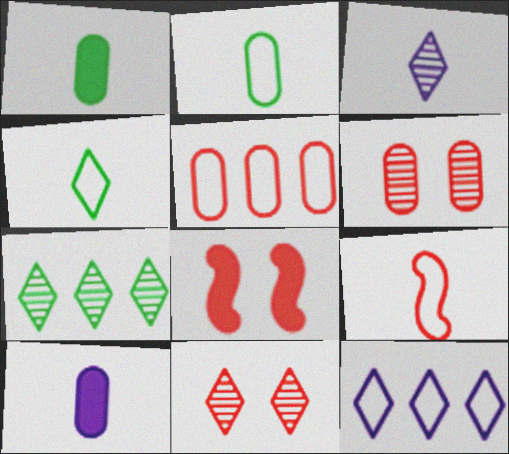[[1, 3, 9], 
[3, 7, 11]]